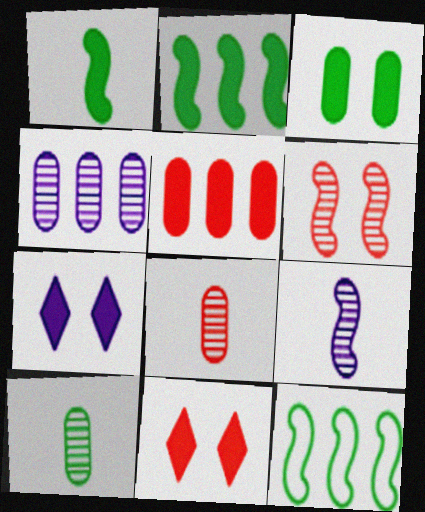[[1, 5, 7], 
[7, 8, 12]]